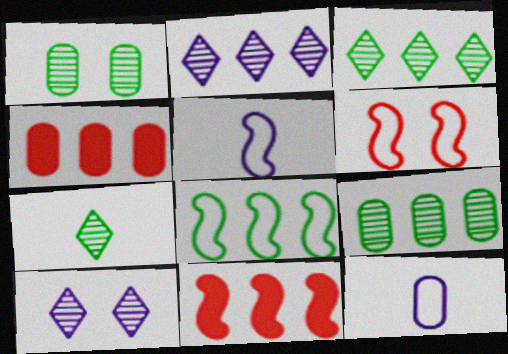[[1, 4, 12], 
[2, 4, 8], 
[5, 6, 8]]